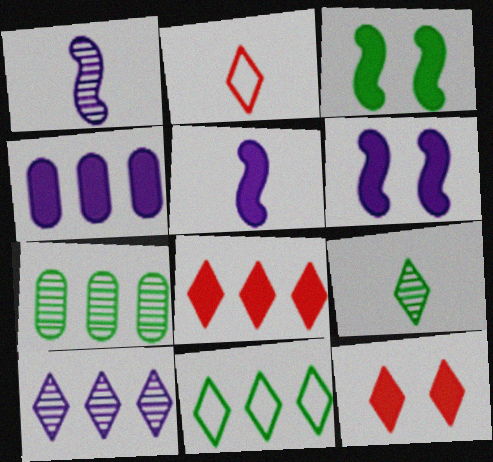[[2, 6, 7], 
[8, 10, 11]]